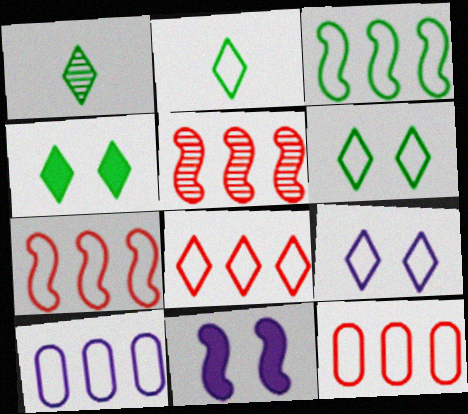[[1, 11, 12], 
[2, 8, 9], 
[3, 8, 10], 
[7, 8, 12]]